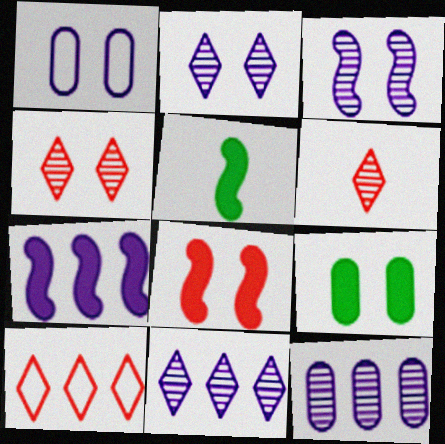[[5, 7, 8]]